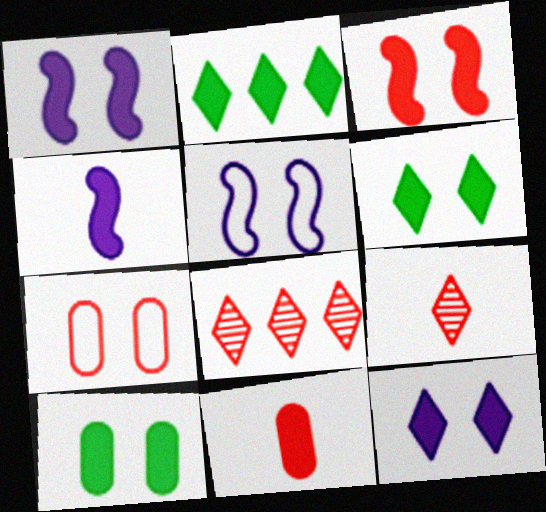[[1, 2, 11], 
[3, 10, 12]]